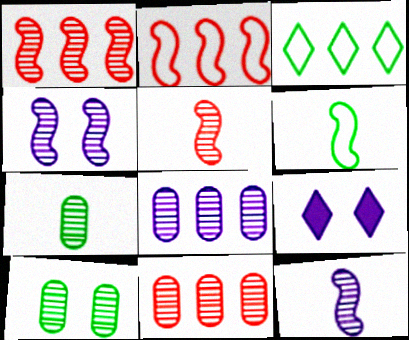[[2, 7, 9], 
[6, 9, 11]]